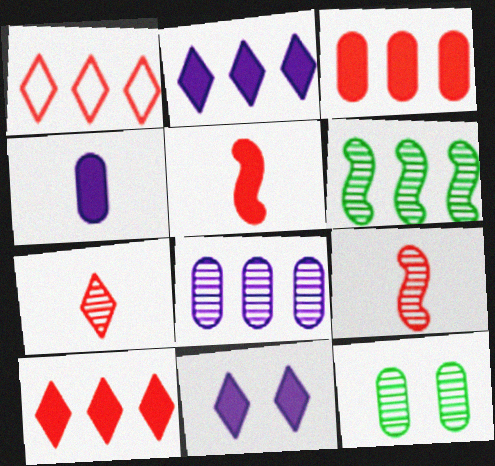[]